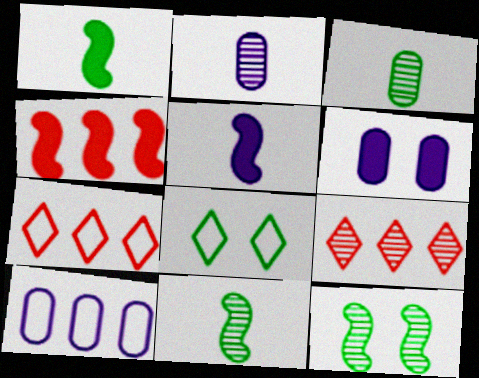[[2, 4, 8], 
[2, 6, 10], 
[2, 9, 12], 
[6, 7, 11]]